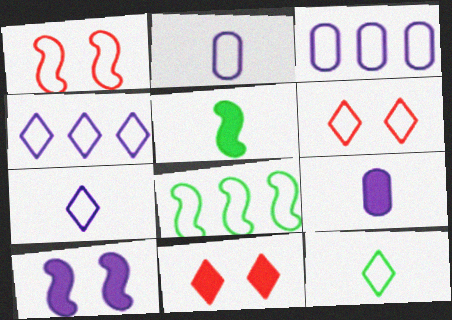[[1, 3, 12], 
[2, 6, 8], 
[4, 6, 12]]